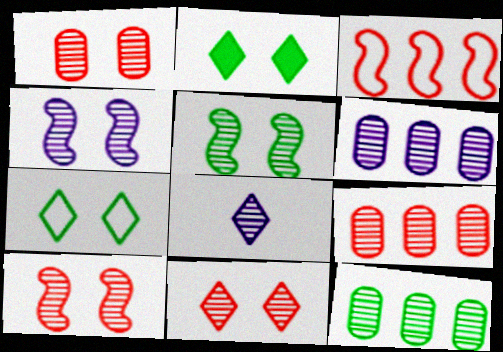[[1, 10, 11], 
[4, 5, 10], 
[4, 6, 8], 
[5, 8, 9], 
[6, 9, 12], 
[8, 10, 12]]